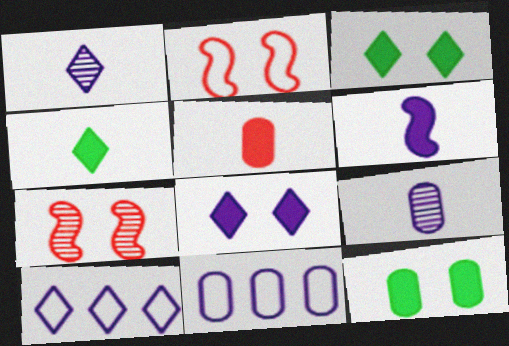[[1, 8, 10], 
[4, 5, 6], 
[4, 7, 11]]